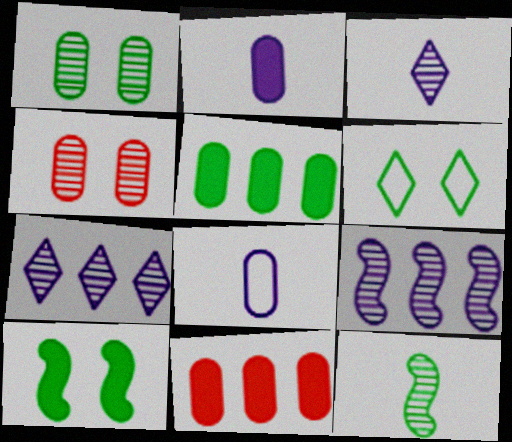[[1, 6, 10], 
[1, 8, 11], 
[4, 5, 8], 
[4, 7, 12], 
[5, 6, 12]]